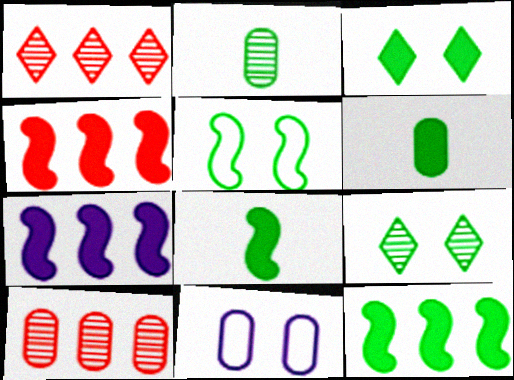[[1, 8, 11], 
[3, 6, 12], 
[4, 7, 12], 
[6, 10, 11]]